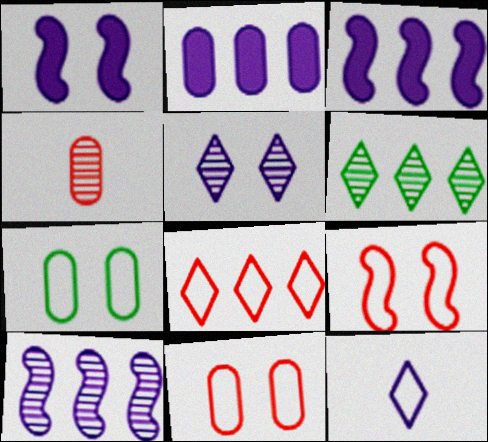[[2, 4, 7]]